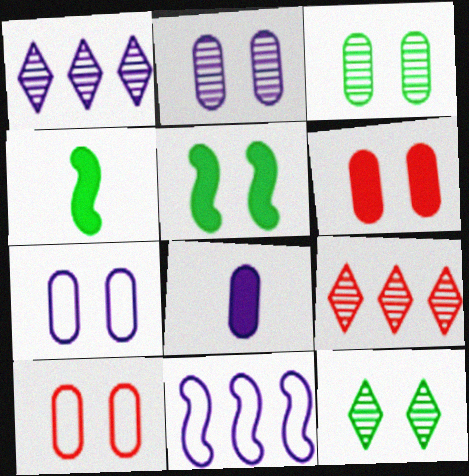[[1, 4, 10], 
[3, 6, 7], 
[4, 7, 9]]